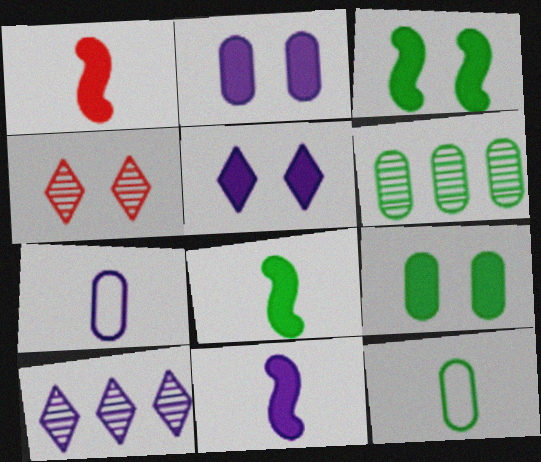[[1, 8, 11], 
[6, 9, 12]]